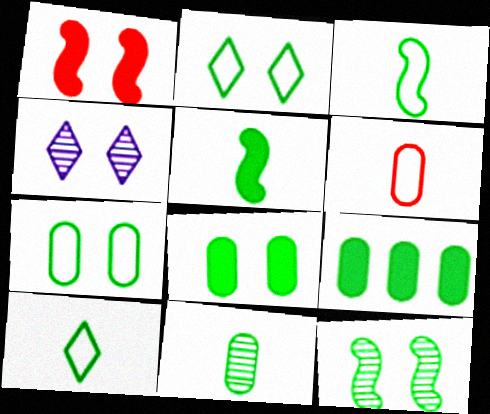[[1, 4, 7], 
[2, 8, 12], 
[5, 10, 11], 
[7, 9, 11], 
[9, 10, 12]]